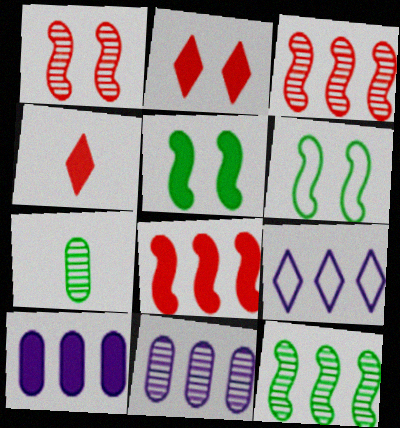[[4, 5, 10], 
[4, 6, 11]]